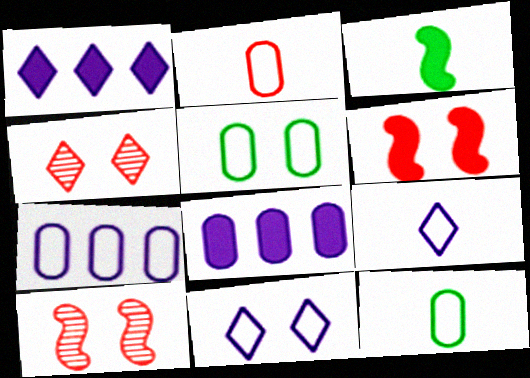[[1, 10, 12], 
[2, 5, 7], 
[3, 4, 7]]